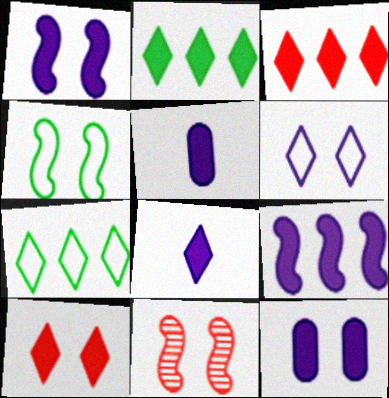[[1, 4, 11], 
[2, 8, 10], 
[5, 7, 11], 
[8, 9, 12]]